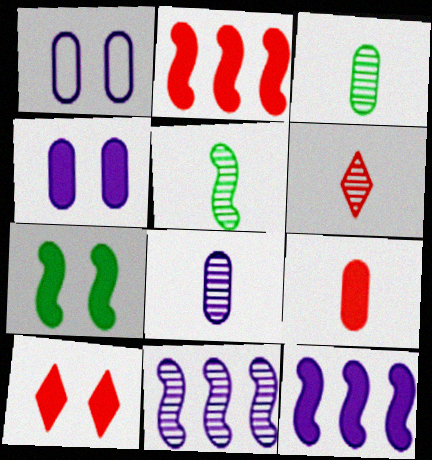[[2, 9, 10], 
[4, 7, 10], 
[5, 6, 8]]